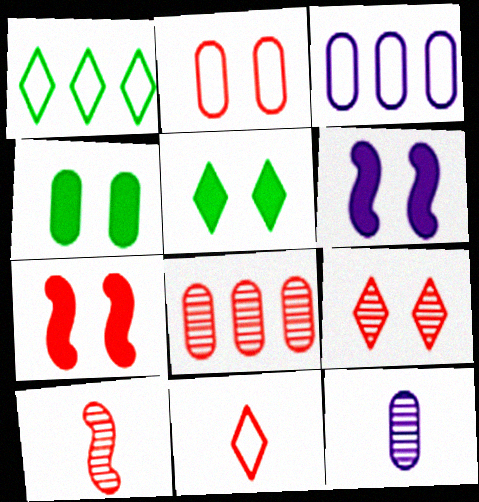[[1, 7, 12], 
[2, 7, 9], 
[3, 5, 10], 
[7, 8, 11], 
[8, 9, 10]]